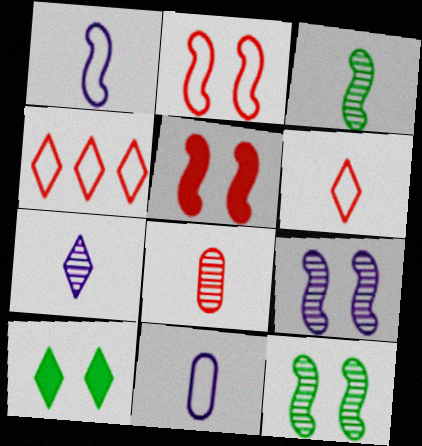[[3, 7, 8], 
[4, 5, 8], 
[4, 7, 10]]